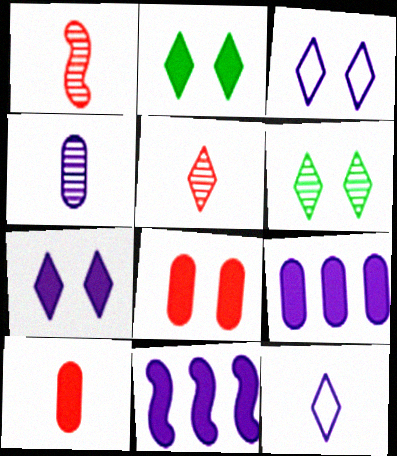[[2, 10, 11], 
[3, 4, 11]]